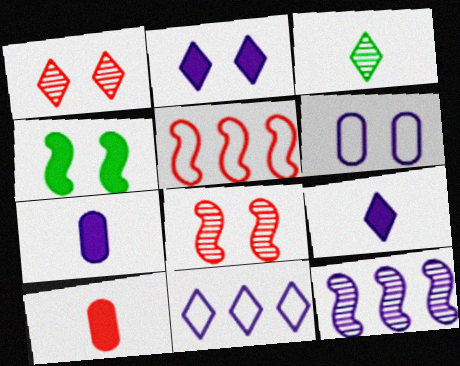[[1, 4, 6], 
[1, 5, 10], 
[6, 9, 12]]